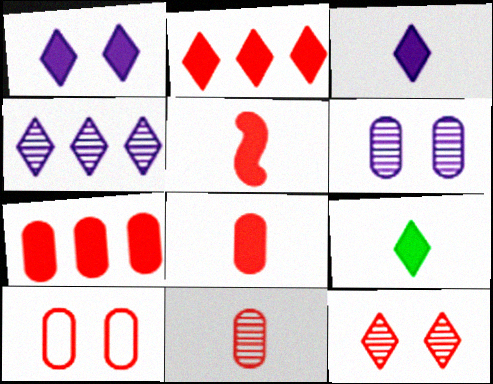[[1, 2, 9], 
[7, 10, 11]]